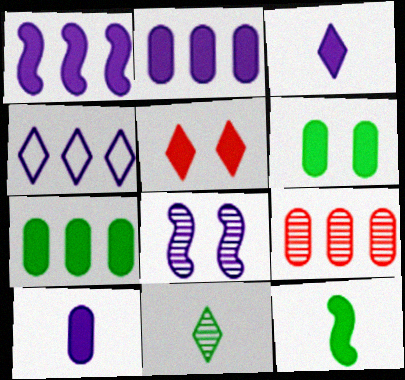[[2, 5, 12], 
[4, 5, 11], 
[4, 8, 10], 
[8, 9, 11]]